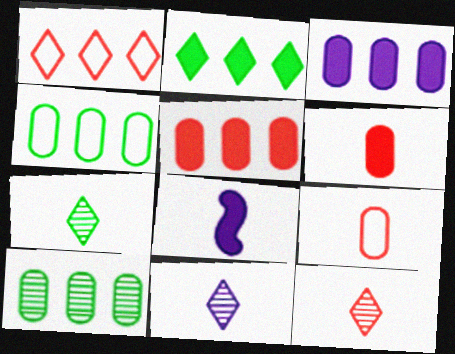[[7, 8, 9], 
[7, 11, 12]]